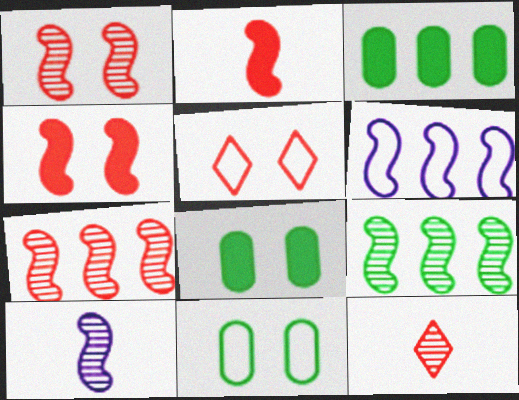[[1, 9, 10], 
[3, 5, 10], 
[6, 8, 12]]